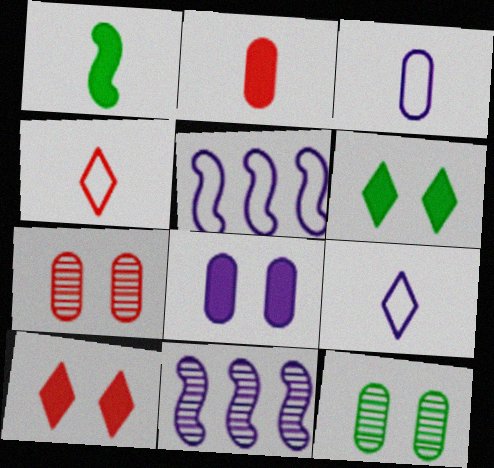[[8, 9, 11]]